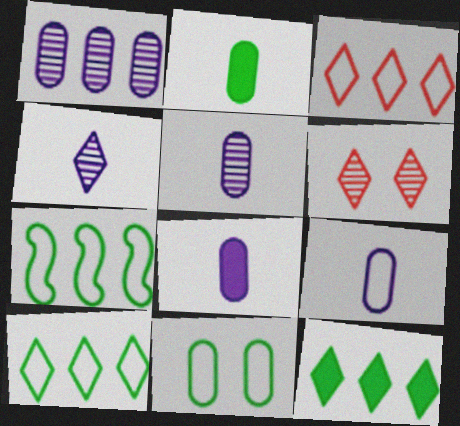[[5, 8, 9], 
[6, 7, 8]]